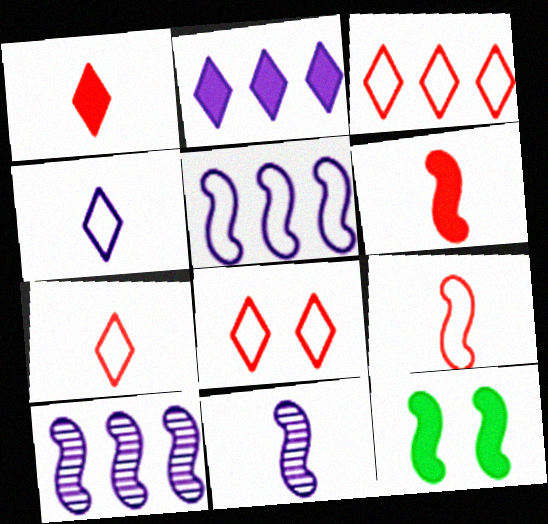[[3, 7, 8], 
[9, 10, 12]]